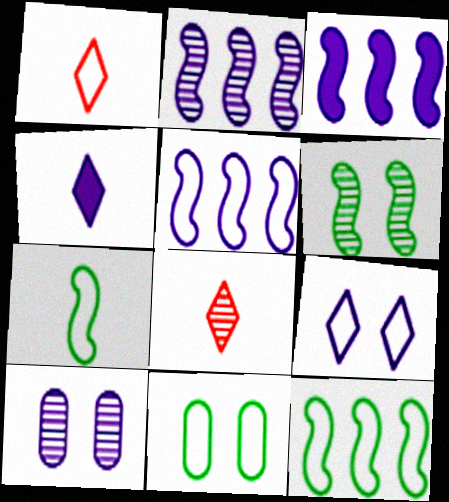[[1, 5, 11], 
[2, 3, 5], 
[3, 8, 11], 
[4, 5, 10]]